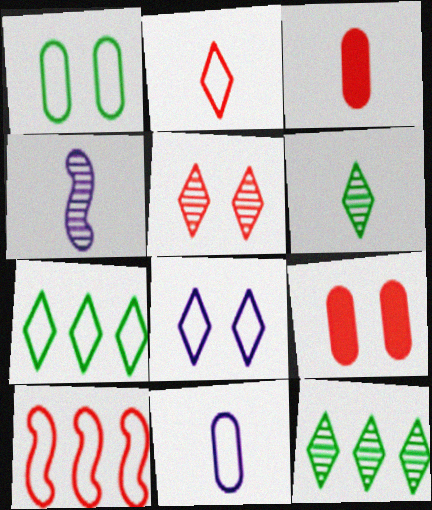[[2, 7, 8], 
[3, 5, 10], 
[4, 7, 9]]